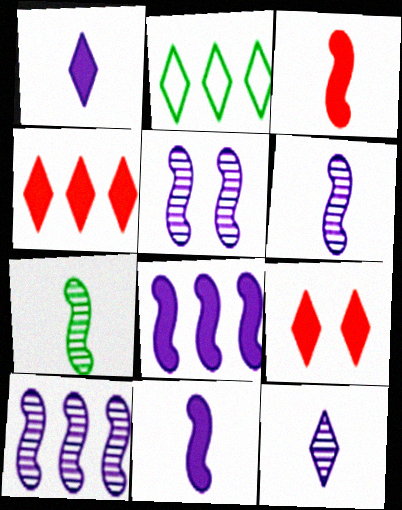[[2, 9, 12], 
[5, 6, 10]]